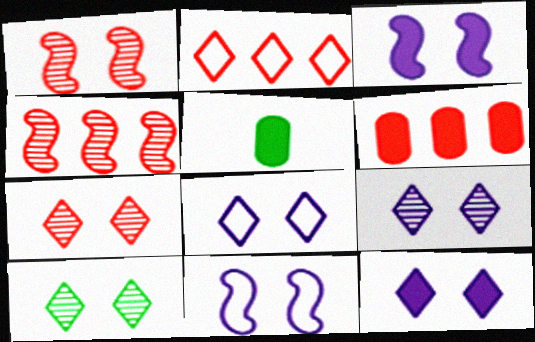[[2, 4, 6], 
[4, 5, 8], 
[7, 9, 10], 
[8, 9, 12]]